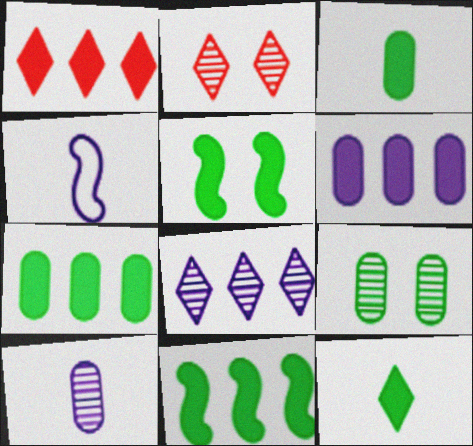[[1, 4, 9], 
[1, 6, 11], 
[2, 4, 7], 
[5, 7, 12]]